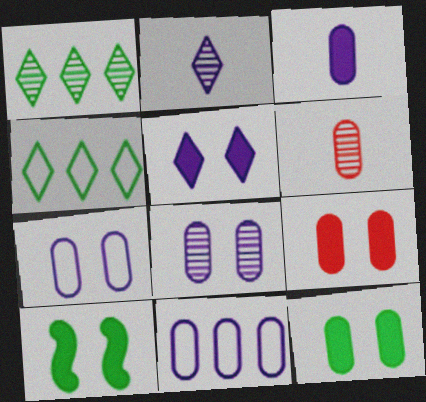[[3, 8, 11], 
[5, 9, 10], 
[6, 11, 12]]